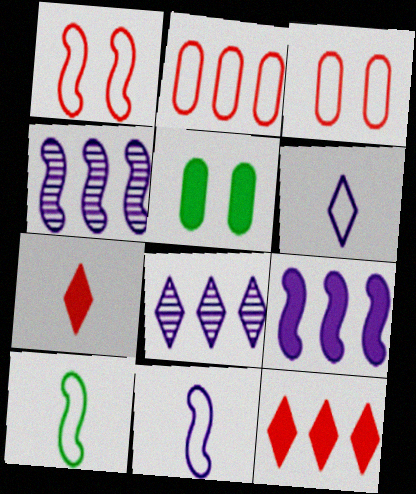[[5, 7, 9]]